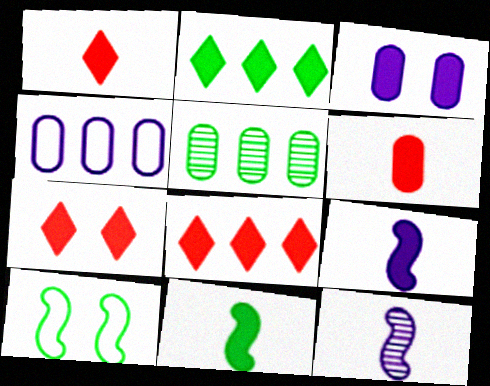[[1, 7, 8], 
[3, 8, 11]]